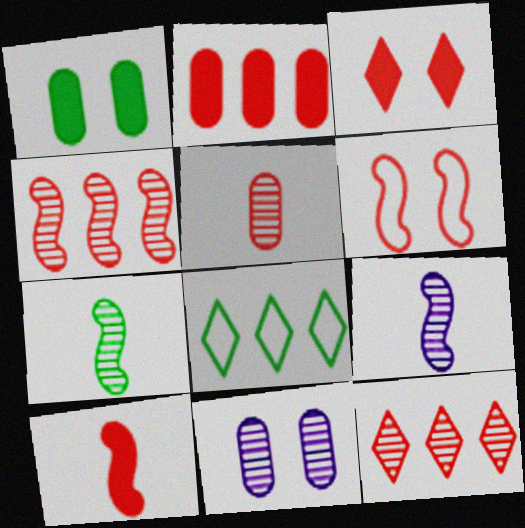[[1, 7, 8], 
[2, 3, 10], 
[4, 6, 10], 
[7, 11, 12], 
[8, 10, 11]]